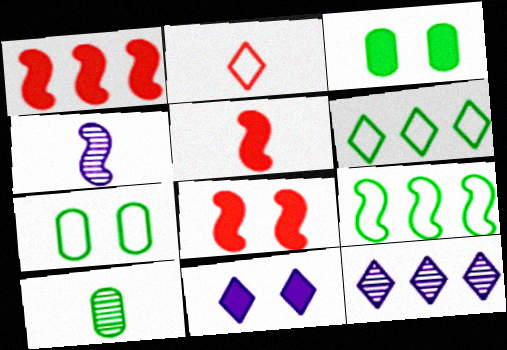[[1, 5, 8], 
[3, 8, 11], 
[4, 8, 9], 
[5, 7, 12]]